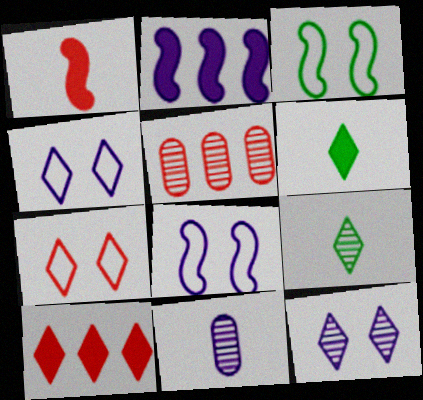[[1, 5, 7], 
[2, 4, 11], 
[3, 10, 11], 
[4, 9, 10], 
[5, 6, 8]]